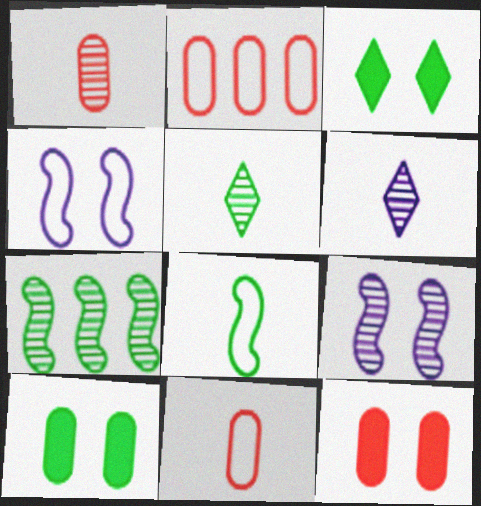[[1, 2, 12]]